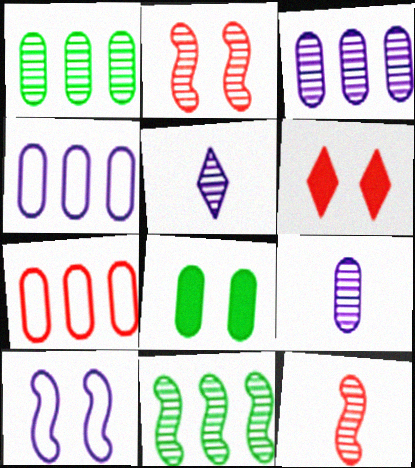[[1, 2, 5], 
[6, 7, 12], 
[7, 8, 9]]